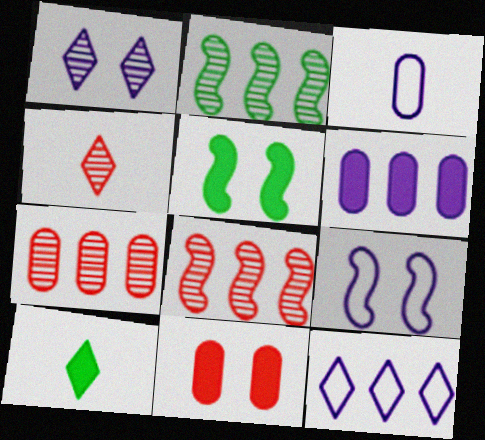[[3, 9, 12], 
[7, 9, 10]]